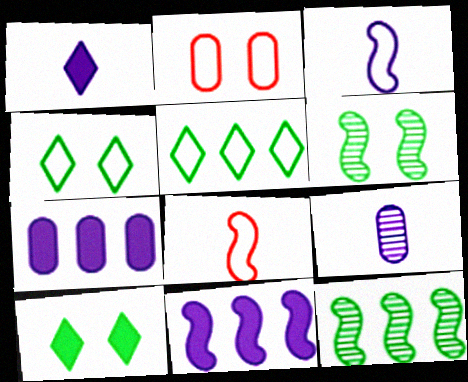[[1, 2, 12], 
[1, 3, 9], 
[2, 3, 5], 
[6, 8, 11]]